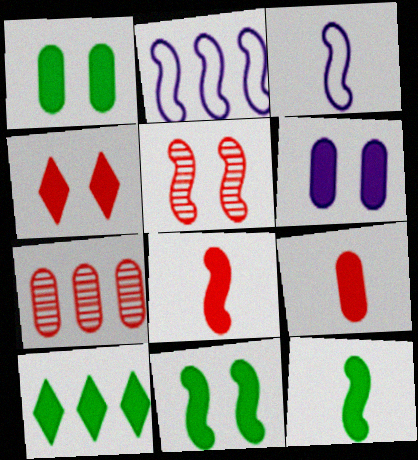[[1, 10, 12], 
[2, 5, 12], 
[2, 7, 10], 
[4, 6, 11], 
[6, 8, 10]]